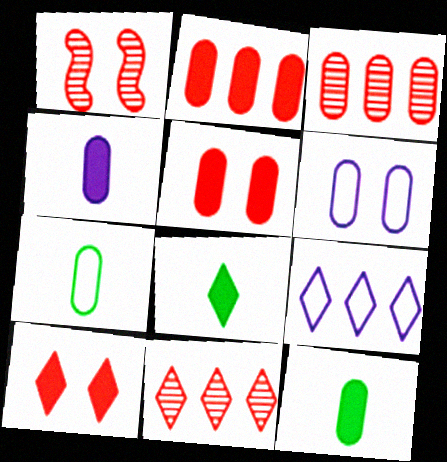[[1, 9, 12], 
[3, 6, 12]]